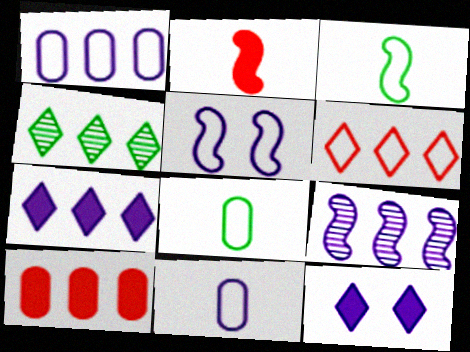[[1, 7, 9], 
[4, 6, 7], 
[5, 6, 8], 
[9, 11, 12]]